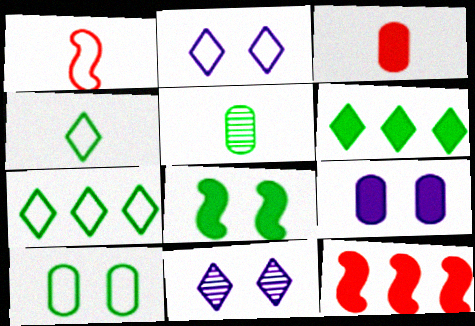[[2, 5, 12], 
[5, 7, 8]]